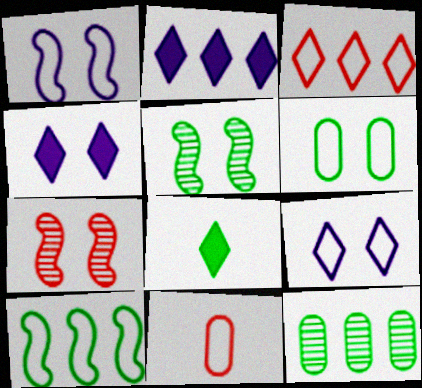[[2, 5, 11], 
[4, 6, 7], 
[9, 10, 11]]